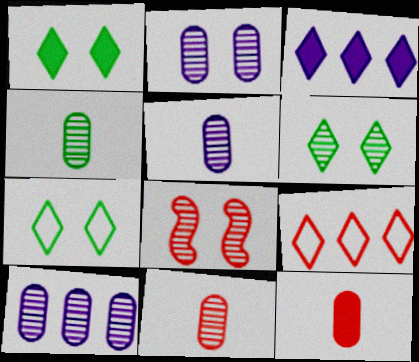[[1, 6, 7], 
[2, 5, 10], 
[2, 6, 8], 
[4, 5, 11], 
[8, 9, 12]]